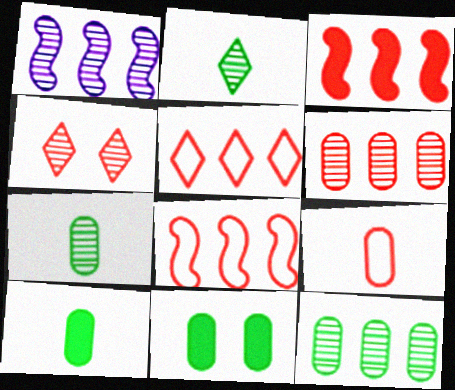[[1, 4, 7], 
[3, 4, 9], 
[3, 5, 6]]